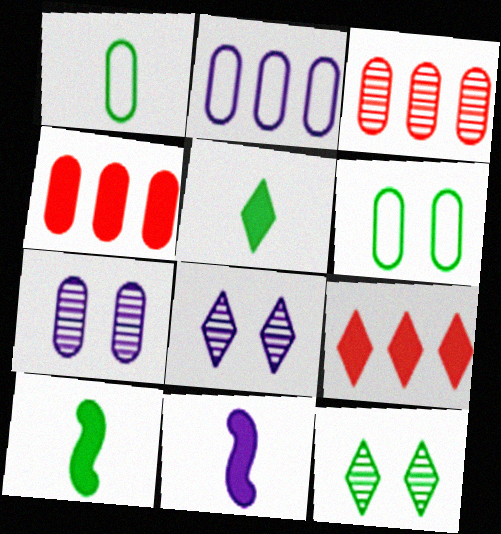[[1, 4, 7], 
[2, 8, 11]]